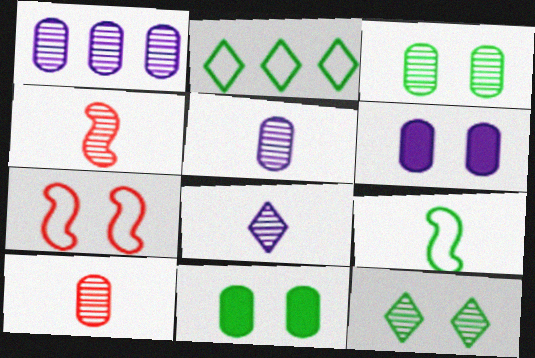[[1, 3, 10], 
[1, 4, 12], 
[2, 4, 6], 
[6, 7, 12]]